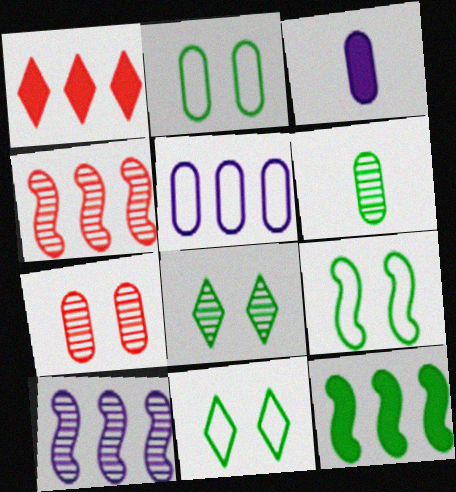[[2, 9, 11], 
[3, 4, 11], 
[6, 11, 12]]